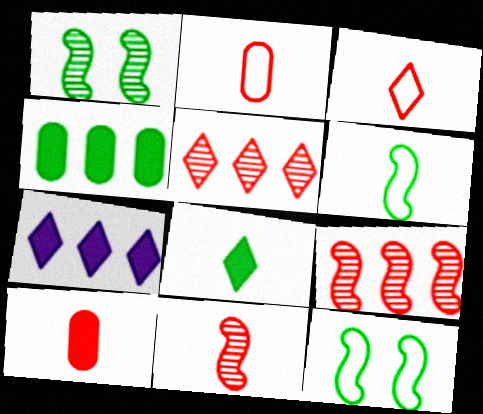[[1, 2, 7], 
[3, 10, 11]]